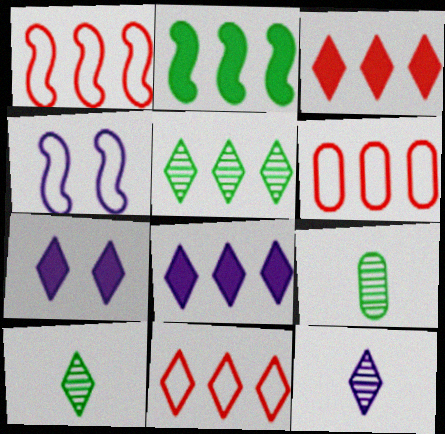[[1, 6, 11], 
[1, 7, 9], 
[3, 4, 9], 
[5, 8, 11], 
[7, 10, 11]]